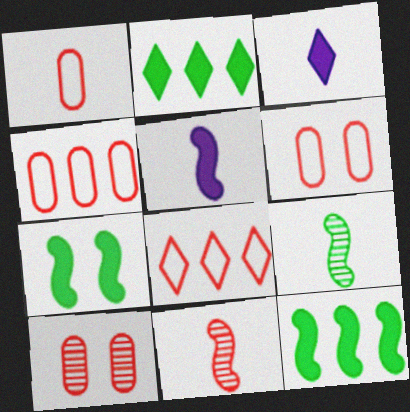[[1, 3, 9], 
[1, 4, 6]]